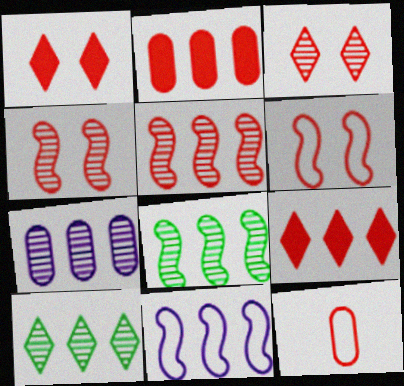[[1, 5, 12], 
[2, 10, 11], 
[4, 9, 12], 
[5, 7, 10]]